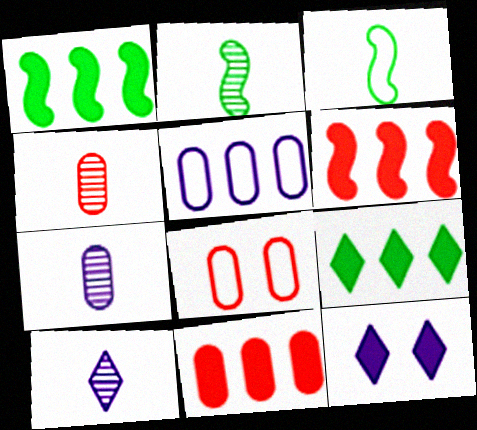[[1, 8, 10], 
[2, 4, 10], 
[4, 8, 11]]